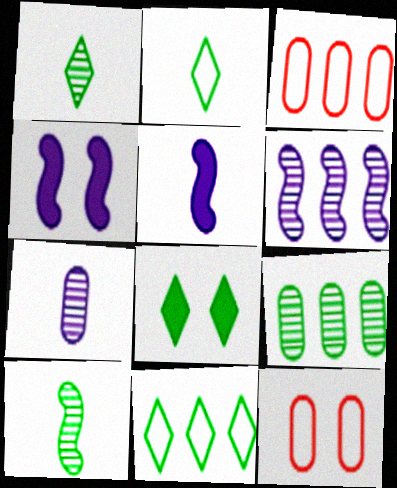[[1, 3, 4], 
[1, 8, 11]]